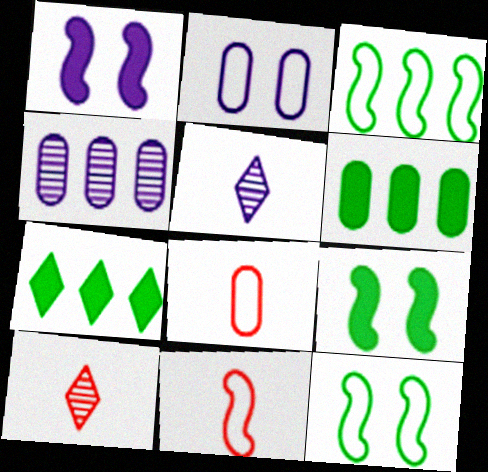[]